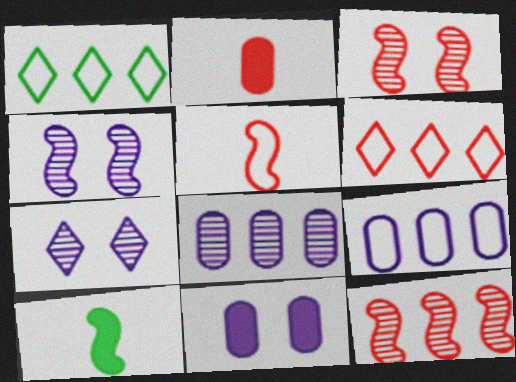[[1, 2, 4], 
[2, 3, 6]]